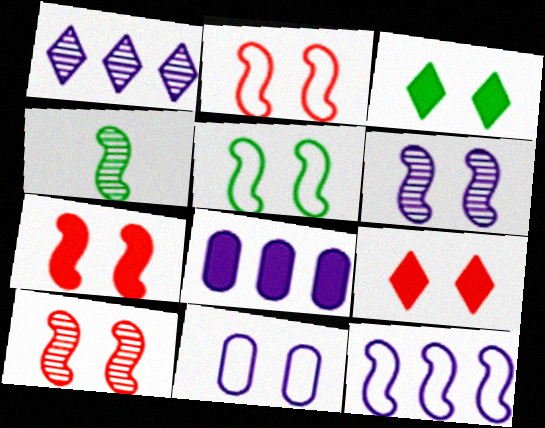[[1, 8, 12], 
[2, 7, 10], 
[3, 10, 11], 
[4, 7, 12], 
[5, 6, 7]]